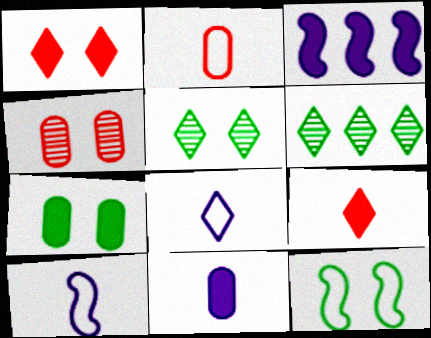[[1, 6, 8], 
[2, 3, 5], 
[3, 7, 9], 
[5, 7, 12]]